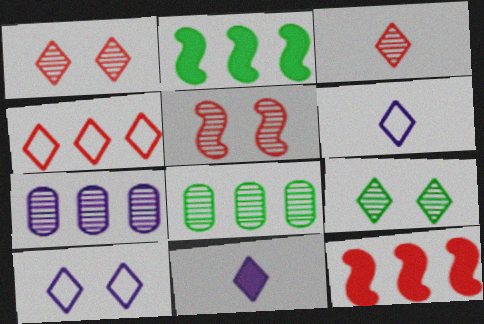[[2, 4, 7], 
[4, 9, 11]]